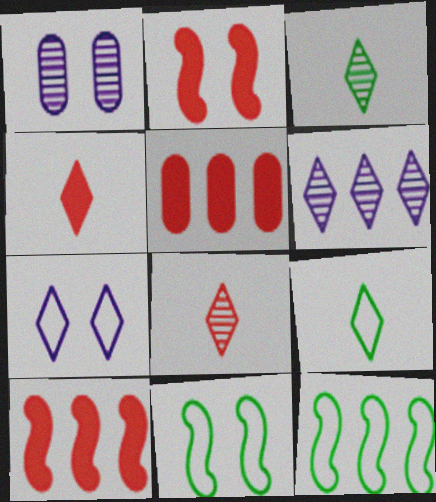[[1, 4, 12], 
[1, 9, 10], 
[2, 4, 5], 
[5, 6, 12]]